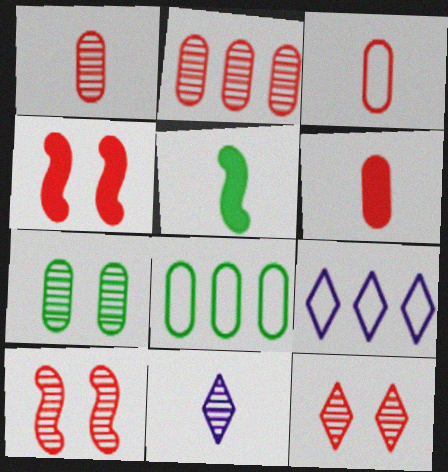[[1, 3, 6], 
[3, 5, 11], 
[4, 8, 11]]